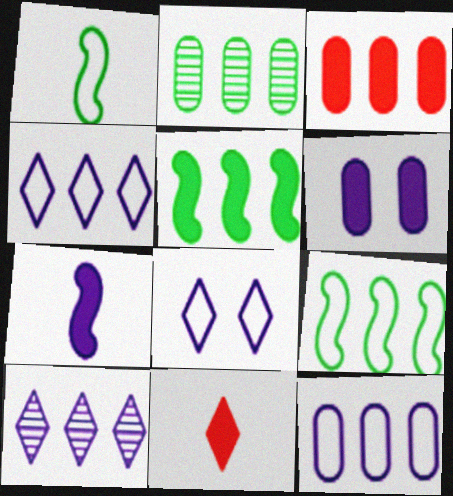[[2, 3, 12], 
[3, 9, 10], 
[5, 6, 11]]